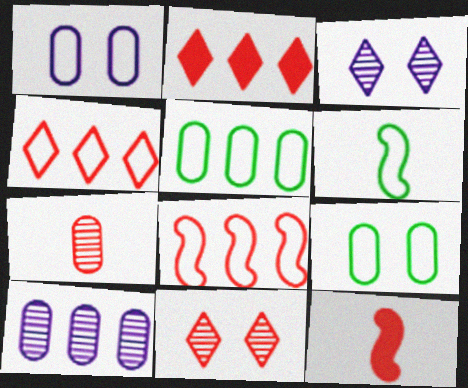[[1, 4, 6], 
[3, 5, 12]]